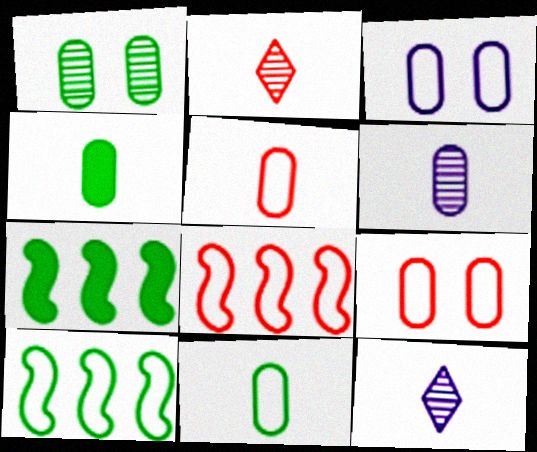[[2, 3, 7], 
[4, 5, 6], 
[7, 9, 12]]